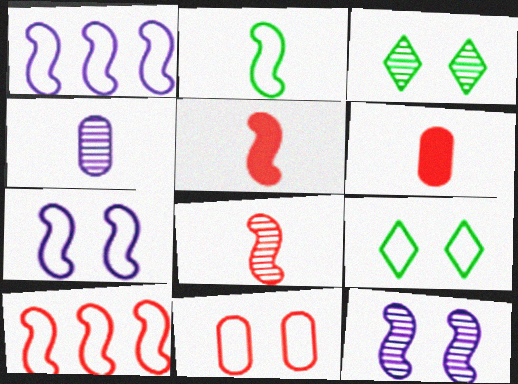[[1, 3, 6], 
[2, 7, 10], 
[7, 9, 11]]